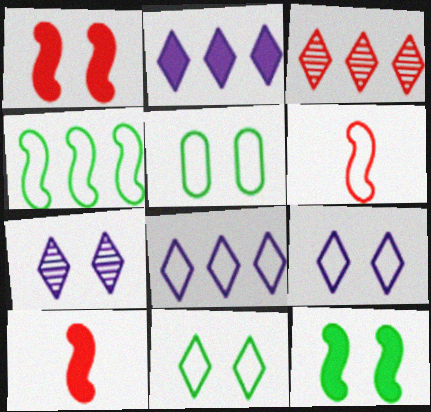[[1, 5, 7], 
[5, 6, 8]]